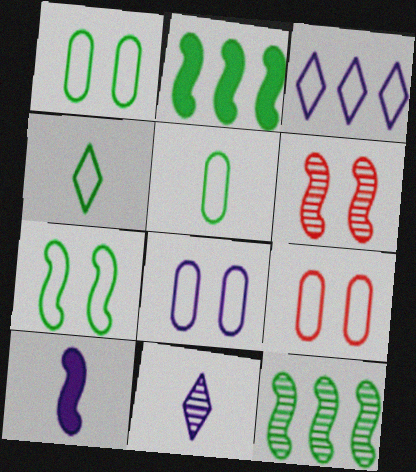[[1, 8, 9], 
[2, 9, 11]]